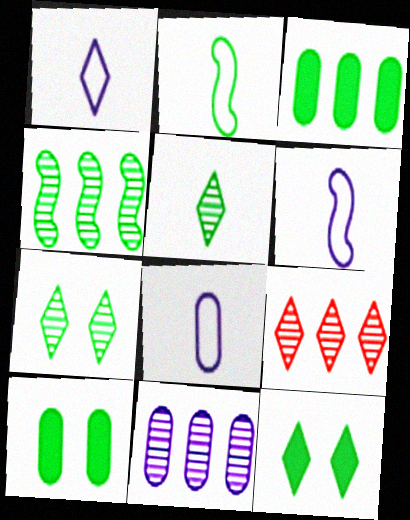[[1, 6, 8], 
[1, 9, 12], 
[2, 3, 7], 
[4, 9, 11], 
[6, 9, 10]]